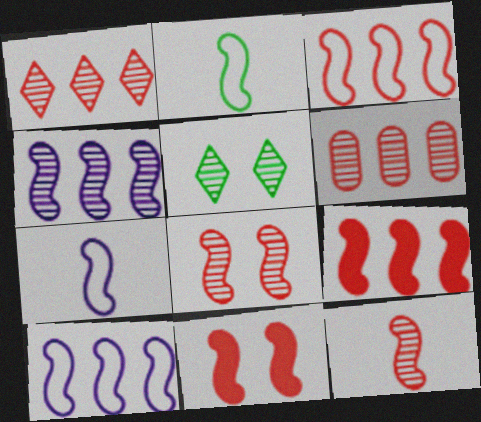[[2, 4, 11], 
[3, 11, 12]]